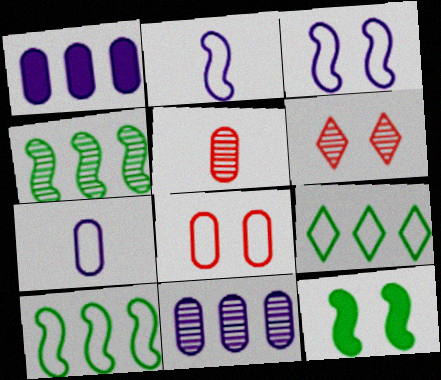[[2, 8, 9]]